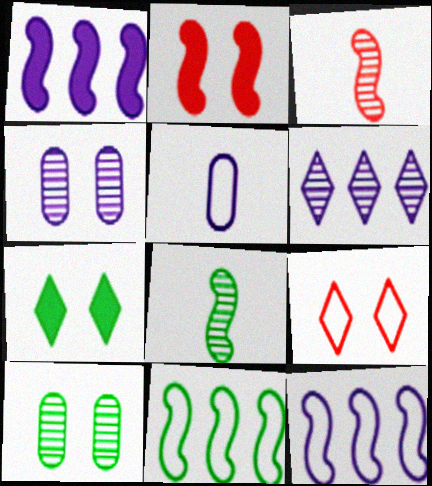[[2, 8, 12], 
[3, 6, 10], 
[5, 9, 11]]